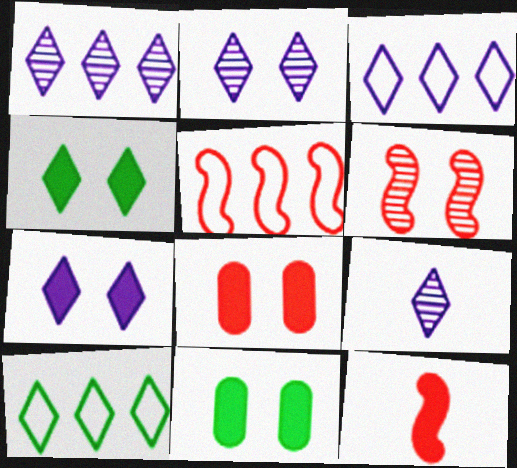[[1, 2, 9], 
[3, 7, 9], 
[5, 6, 12], 
[5, 9, 11]]